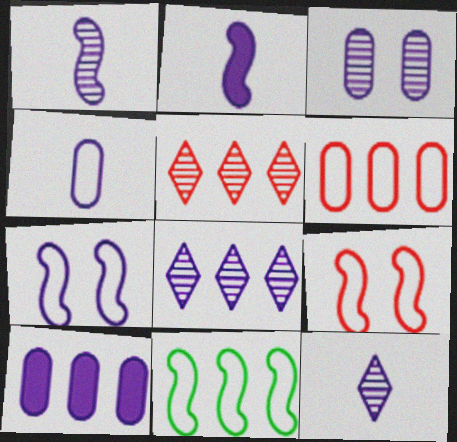[[1, 3, 8], 
[2, 4, 12], 
[3, 4, 10], 
[5, 10, 11], 
[7, 10, 12]]